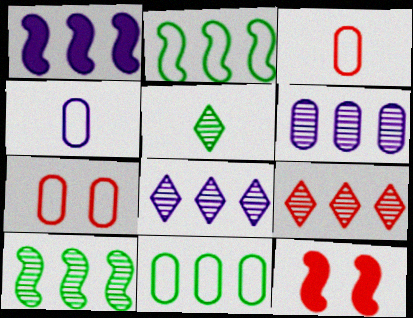[[1, 5, 7], 
[1, 9, 11], 
[3, 9, 12], 
[4, 7, 11], 
[6, 9, 10]]